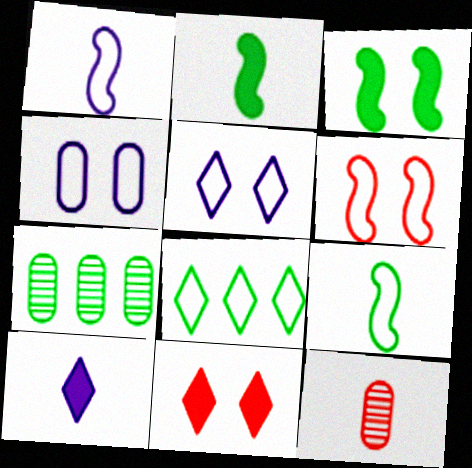[[1, 7, 11], 
[6, 7, 10], 
[9, 10, 12]]